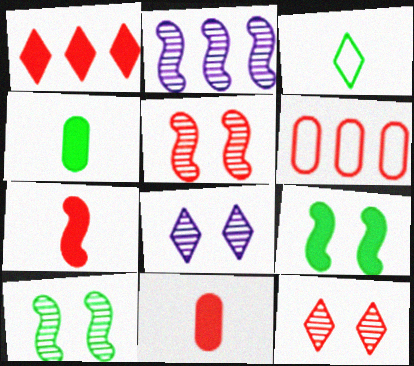[[1, 3, 8], 
[6, 7, 12]]